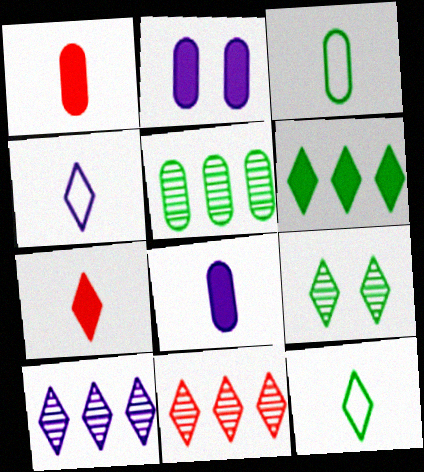[[6, 9, 12]]